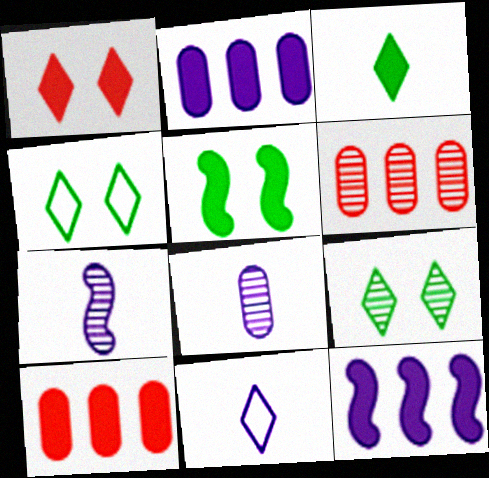[[4, 7, 10], 
[5, 6, 11], 
[6, 7, 9]]